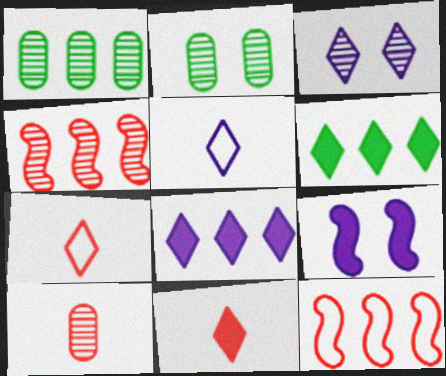[[1, 7, 9], 
[1, 8, 12], 
[3, 5, 8], 
[3, 6, 7]]